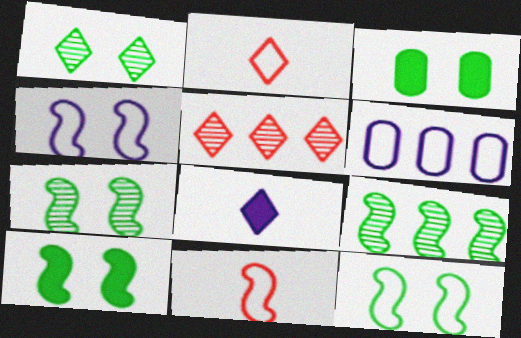[[1, 3, 12], 
[2, 6, 12], 
[7, 10, 12]]